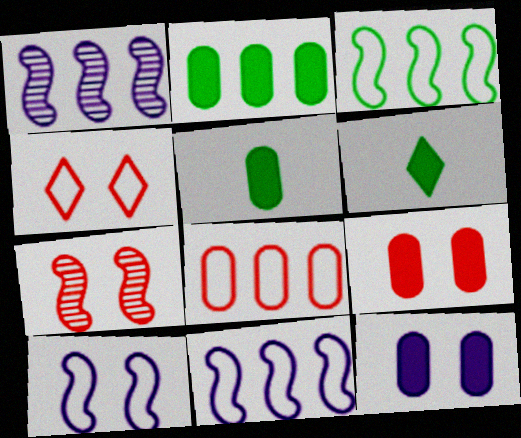[[1, 4, 5], 
[4, 7, 9]]